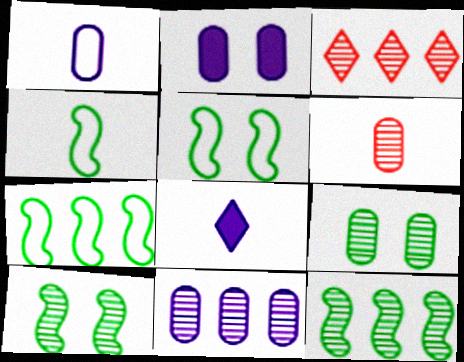[[1, 2, 11], 
[2, 3, 4], 
[3, 11, 12], 
[4, 5, 7], 
[4, 6, 8], 
[6, 9, 11]]